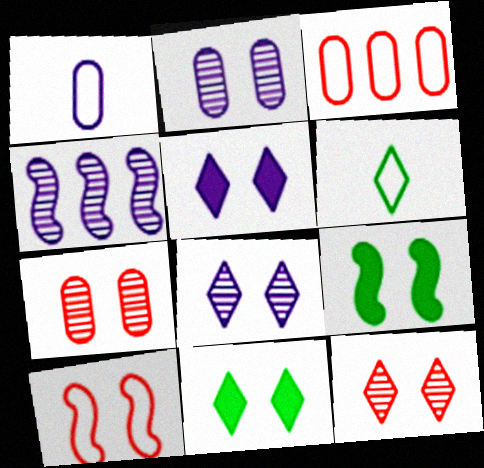[[1, 4, 5], 
[2, 10, 11]]